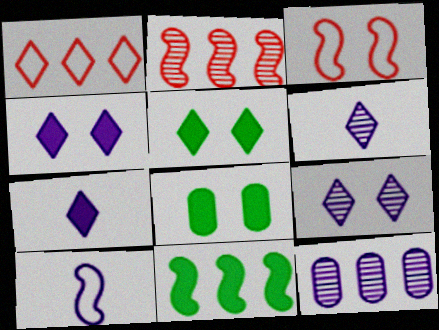[[1, 5, 6], 
[1, 11, 12], 
[3, 8, 9], 
[4, 10, 12]]